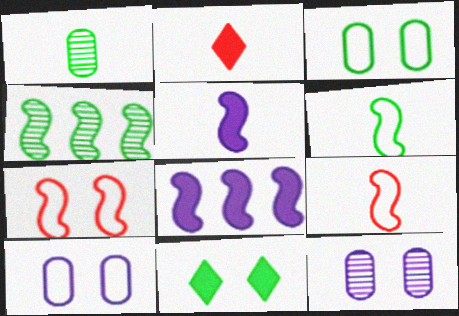[[2, 4, 10], 
[4, 5, 7], 
[7, 11, 12]]